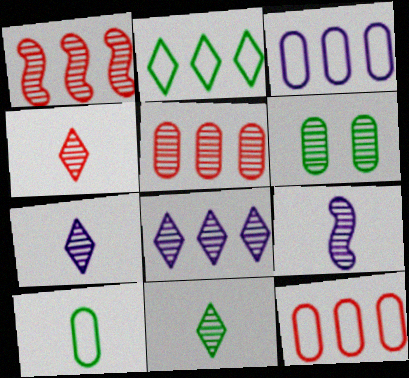[[1, 6, 7], 
[4, 7, 11]]